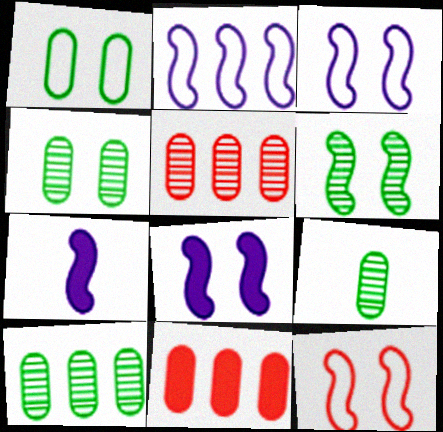[[4, 9, 10], 
[6, 8, 12]]